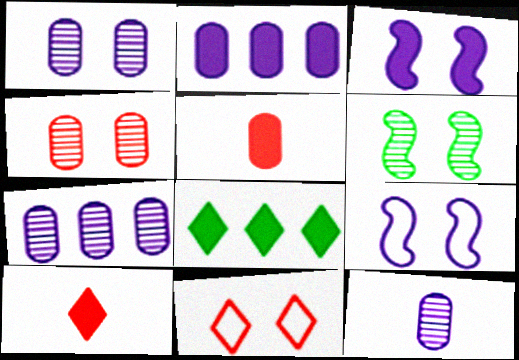[[1, 7, 12], 
[3, 5, 8]]